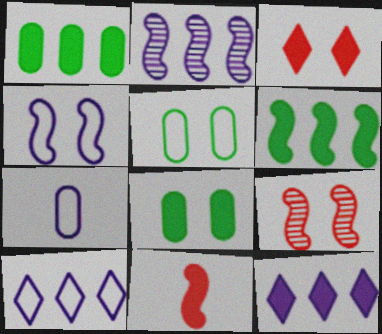[[4, 7, 10], 
[8, 11, 12]]